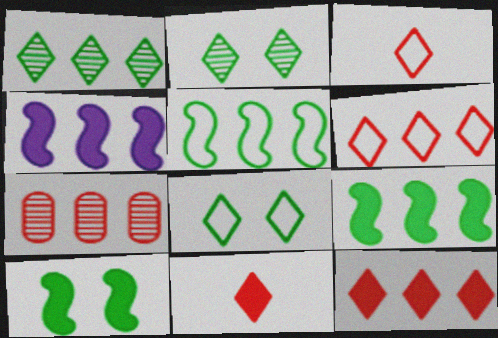[]